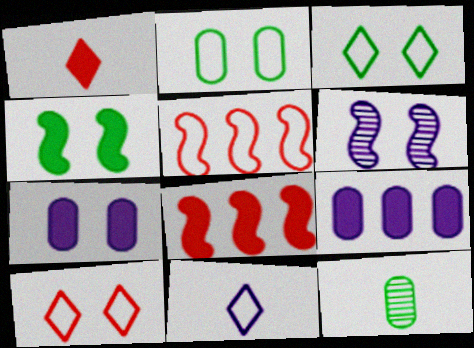[[1, 4, 9], 
[2, 5, 11], 
[6, 9, 11]]